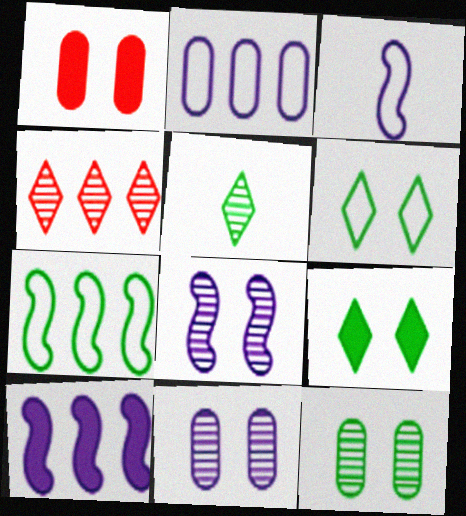[[1, 6, 8], 
[3, 8, 10]]